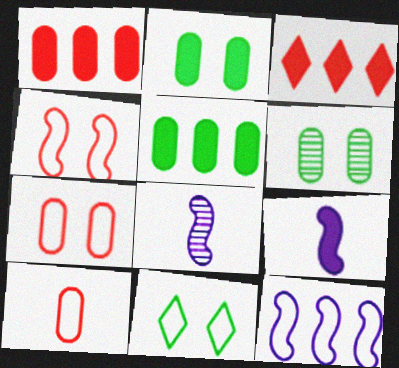[[1, 8, 11], 
[2, 3, 9], 
[10, 11, 12]]